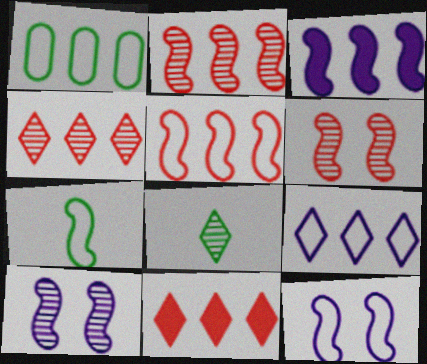[[1, 3, 4], 
[1, 5, 9], 
[3, 6, 7], 
[5, 7, 12]]